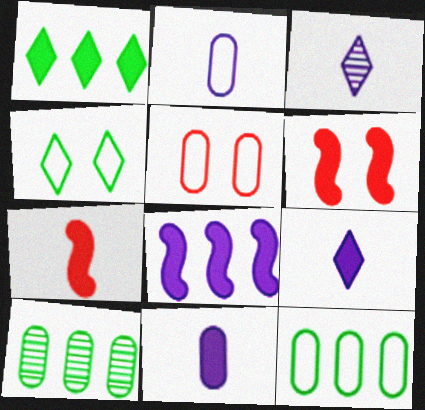[[1, 6, 11], 
[2, 5, 12], 
[3, 6, 12], 
[5, 10, 11]]